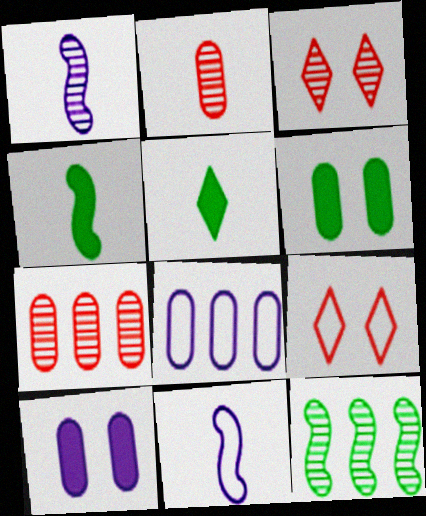[[2, 5, 11], 
[2, 6, 8], 
[3, 4, 8]]